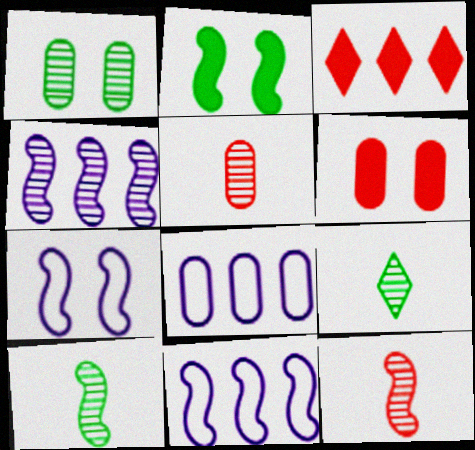[[2, 11, 12], 
[6, 9, 11]]